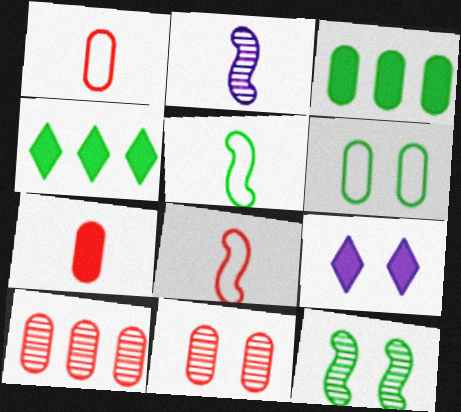[[5, 9, 10]]